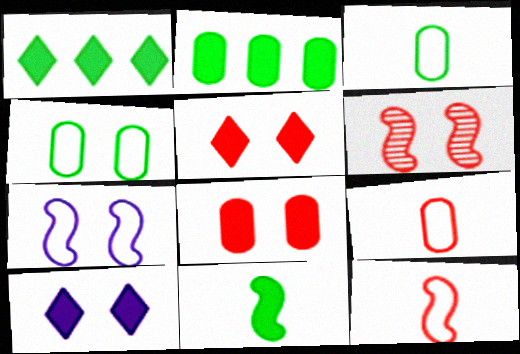[[4, 6, 10]]